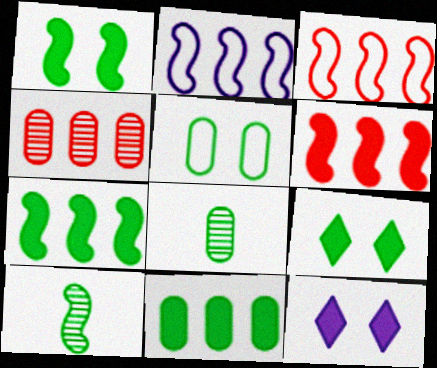[[3, 8, 12], 
[5, 8, 11]]